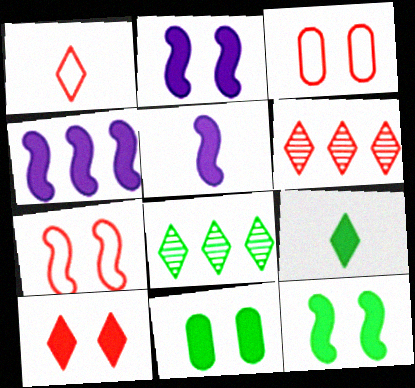[[1, 6, 10], 
[2, 4, 5], 
[2, 10, 11], 
[3, 5, 8]]